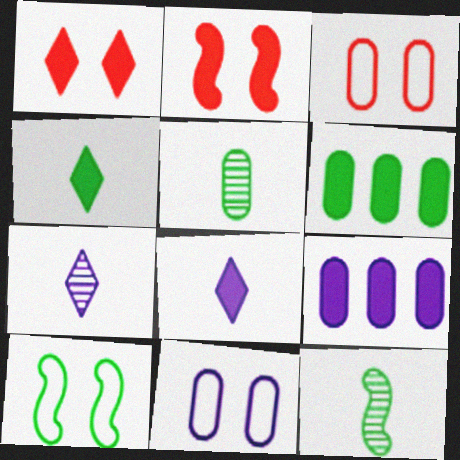[[2, 4, 9], 
[2, 6, 8], 
[3, 5, 9]]